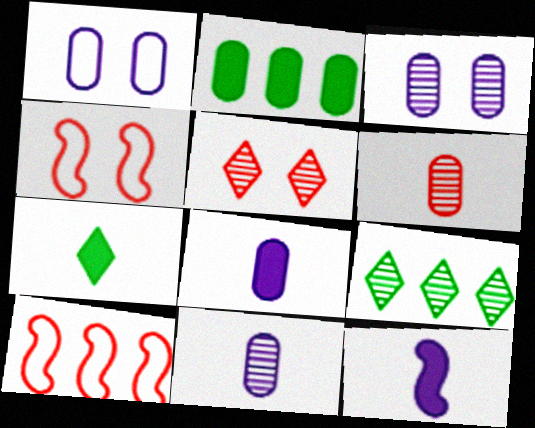[[1, 2, 6], 
[3, 7, 10], 
[4, 8, 9]]